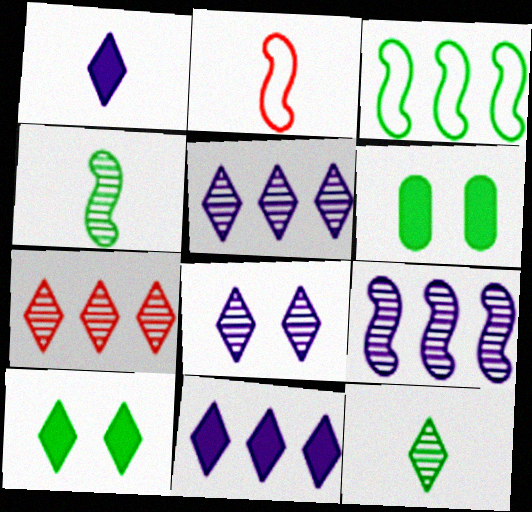[[2, 5, 6], 
[3, 6, 12], 
[7, 8, 12]]